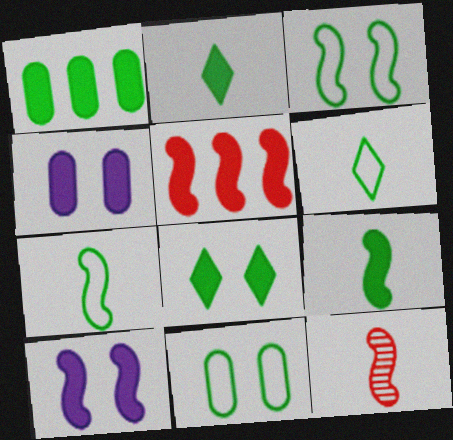[[1, 8, 9], 
[2, 4, 5], 
[5, 9, 10]]